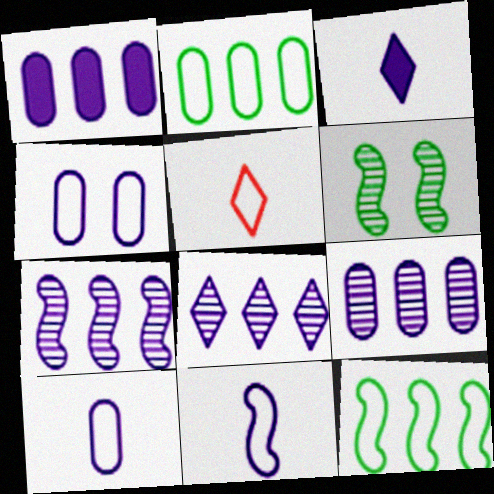[[1, 5, 6], 
[3, 4, 7], 
[4, 5, 12], 
[7, 8, 9]]